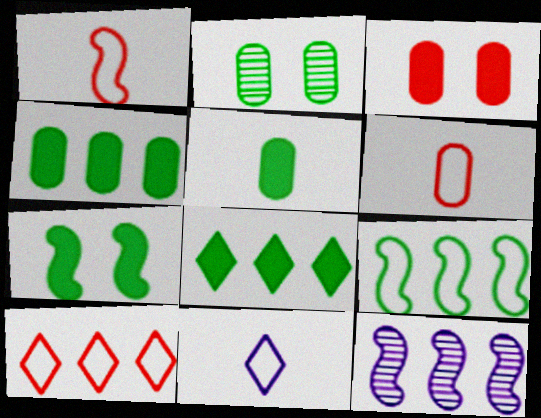[[1, 7, 12], 
[4, 10, 12], 
[5, 7, 8]]